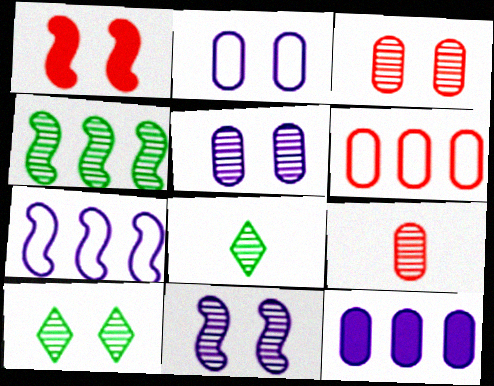[[1, 2, 10], 
[3, 10, 11]]